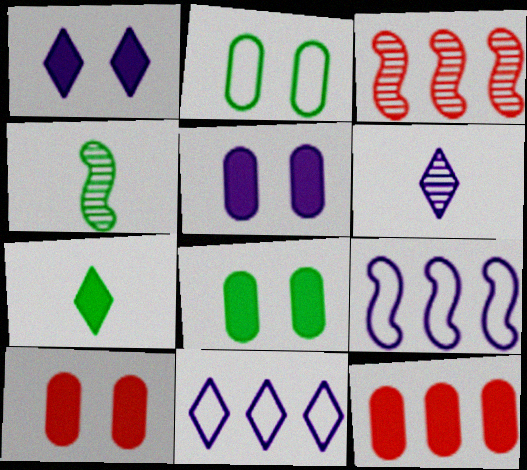[[1, 6, 11], 
[4, 10, 11], 
[5, 6, 9], 
[5, 8, 10]]